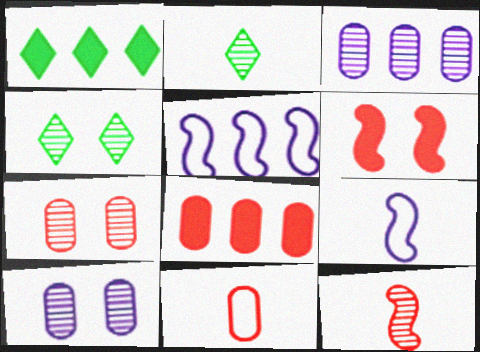[[1, 7, 9], 
[3, 4, 12], 
[4, 8, 9], 
[7, 8, 11]]